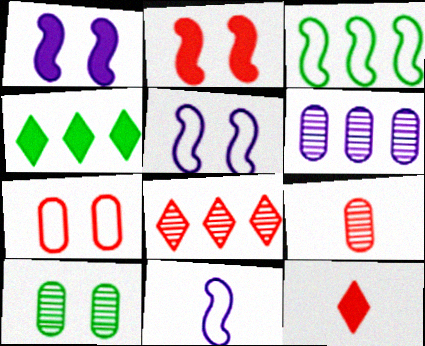[[4, 5, 9], 
[6, 9, 10]]